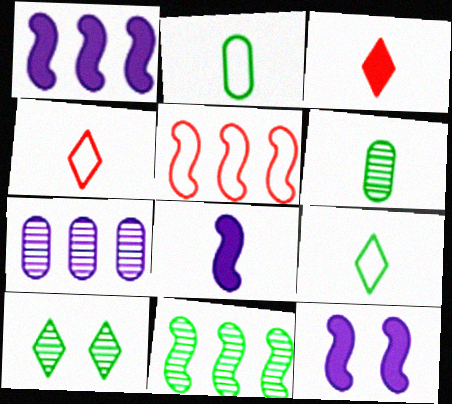[[1, 5, 11], 
[1, 8, 12], 
[4, 6, 8], 
[6, 10, 11]]